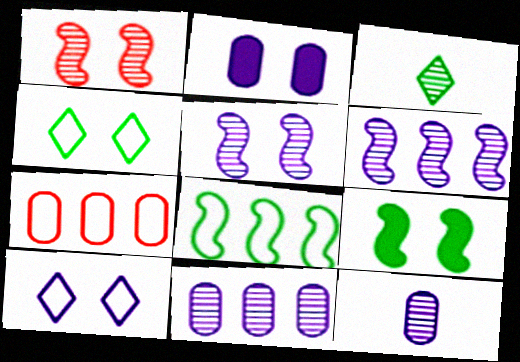[[1, 2, 4], 
[1, 3, 11], 
[2, 5, 10]]